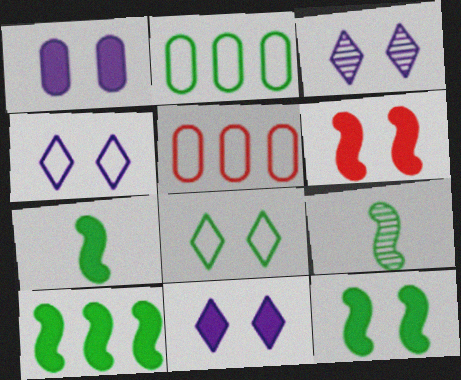[[3, 4, 11], 
[3, 5, 7], 
[5, 9, 11], 
[7, 10, 12]]